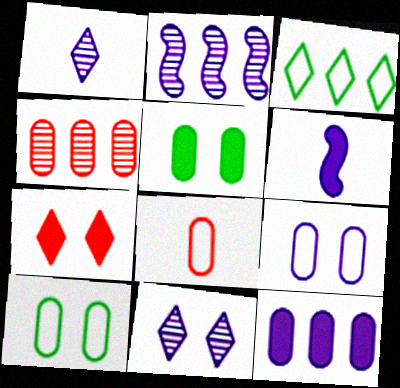[[1, 3, 7]]